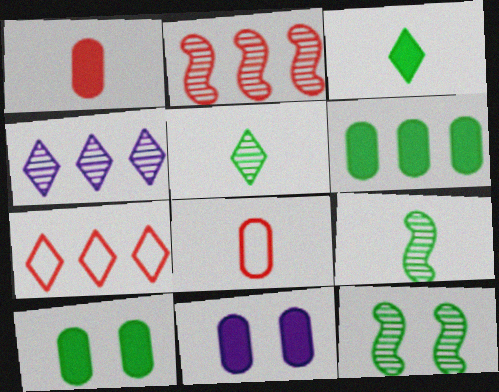[[1, 6, 11], 
[7, 9, 11]]